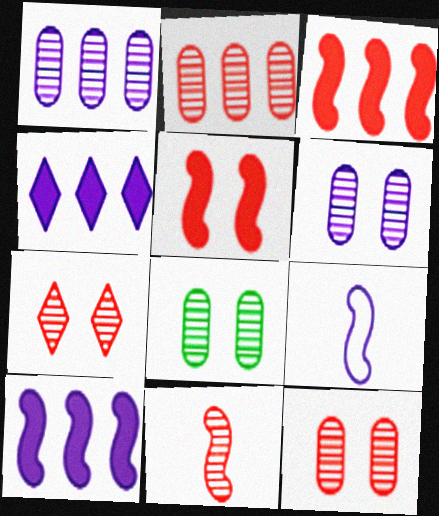[[2, 7, 11], 
[4, 6, 9], 
[6, 8, 12]]